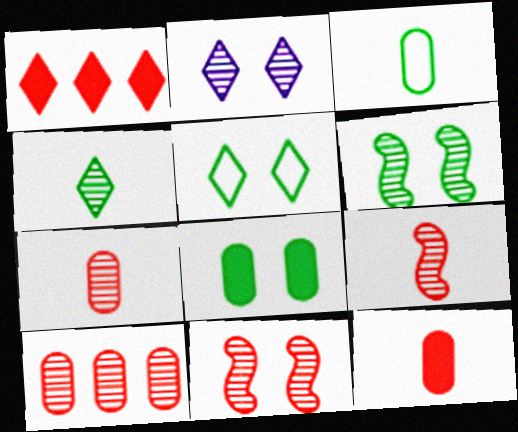[[5, 6, 8]]